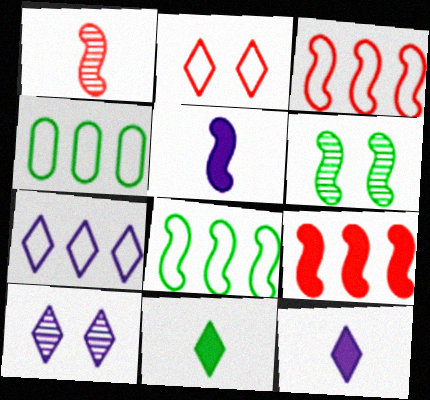[[3, 4, 7], 
[3, 5, 6], 
[4, 6, 11], 
[7, 10, 12]]